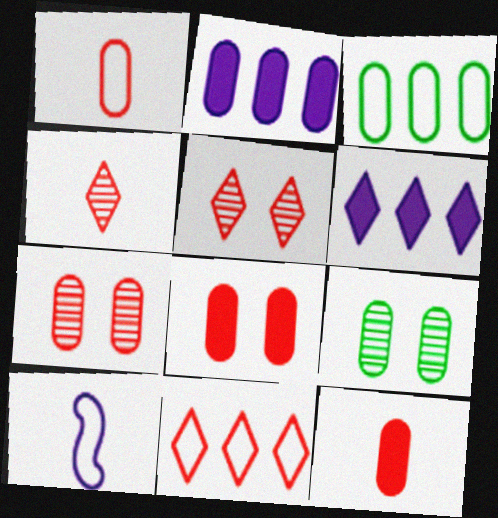[[1, 2, 9]]